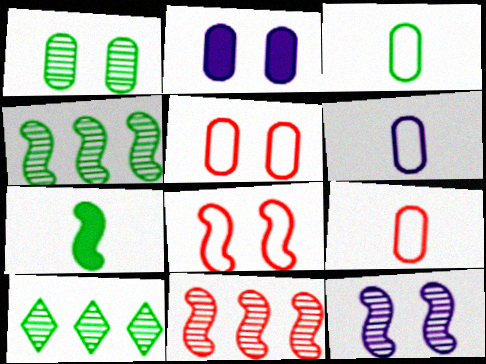[[1, 2, 5], 
[3, 6, 9]]